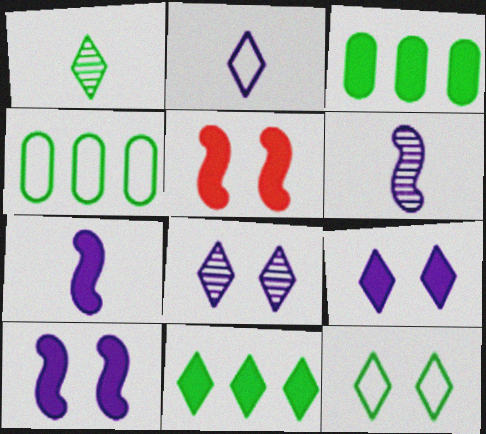[[1, 11, 12]]